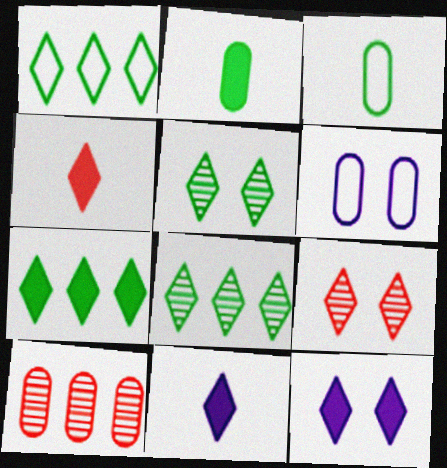[[1, 7, 8], 
[1, 9, 11], 
[2, 6, 10], 
[4, 7, 12]]